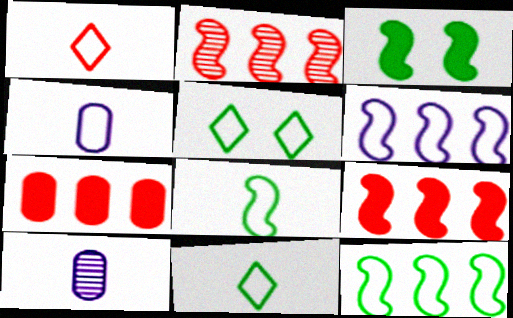[[1, 4, 8], 
[5, 9, 10]]